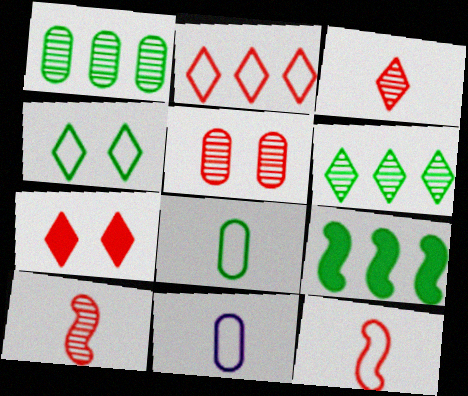[[2, 3, 7]]